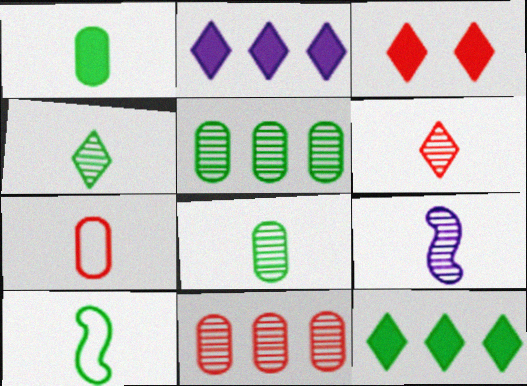[[1, 4, 10], 
[6, 8, 9]]